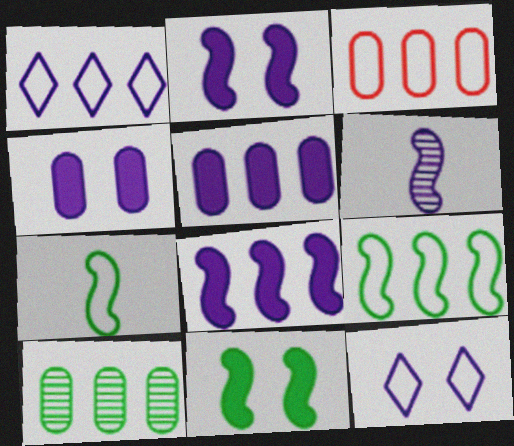[[1, 3, 9], 
[1, 4, 6], 
[3, 5, 10], 
[3, 7, 12], 
[5, 6, 12]]